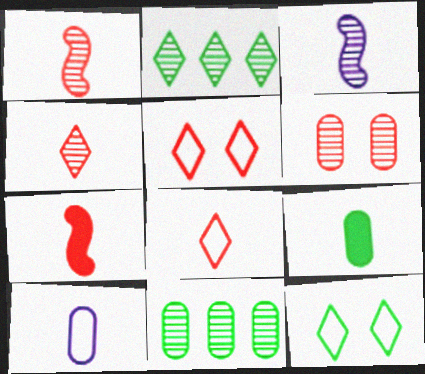[[2, 3, 6], 
[3, 8, 9]]